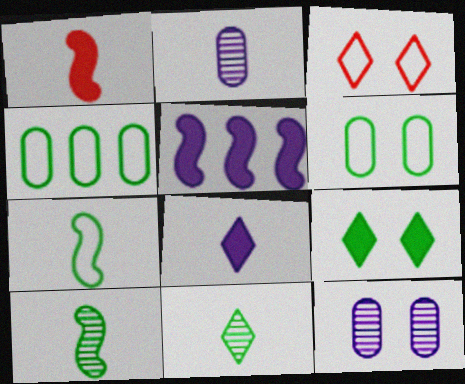[[4, 9, 10]]